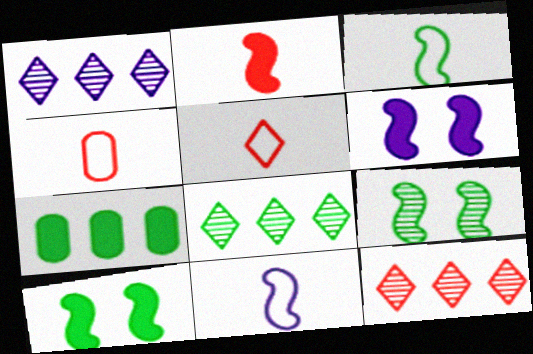[[1, 4, 10], 
[1, 8, 12], 
[4, 6, 8]]